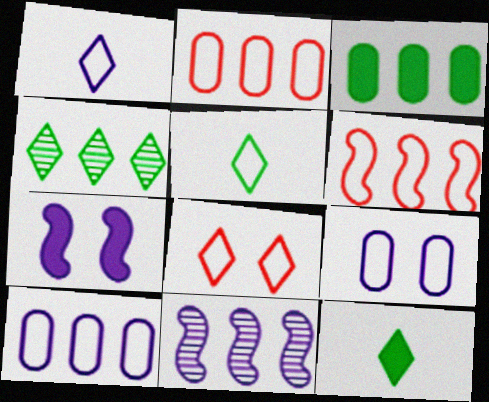[[5, 6, 9]]